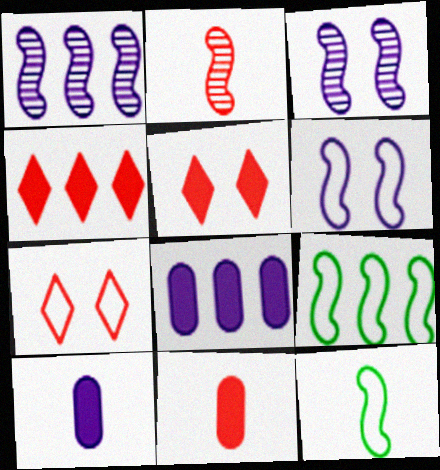[]